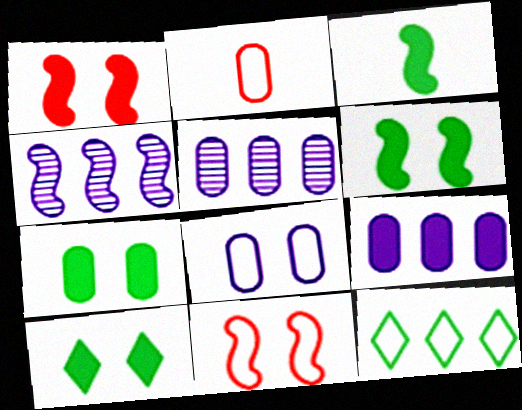[[2, 4, 10], 
[2, 5, 7], 
[3, 4, 11], 
[6, 7, 10]]